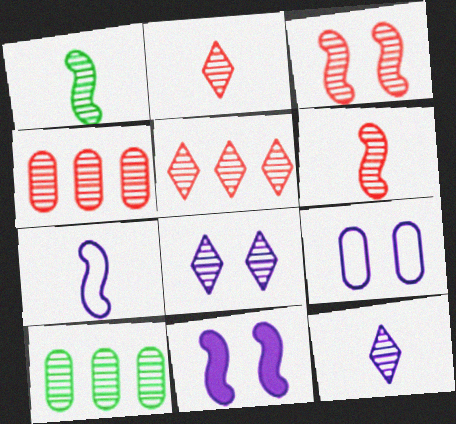[[1, 4, 8], 
[2, 3, 4], 
[3, 10, 12], 
[6, 8, 10], 
[8, 9, 11]]